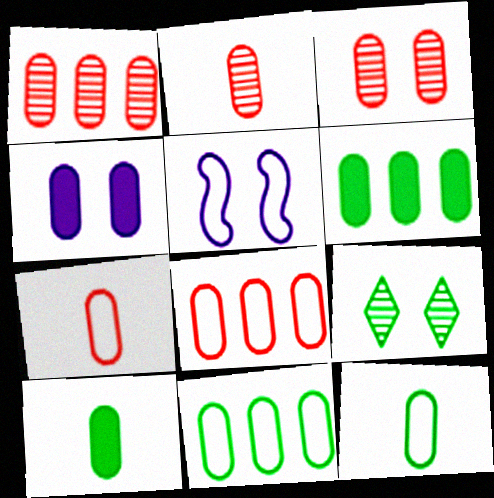[[1, 2, 3], 
[1, 4, 12], 
[2, 4, 11]]